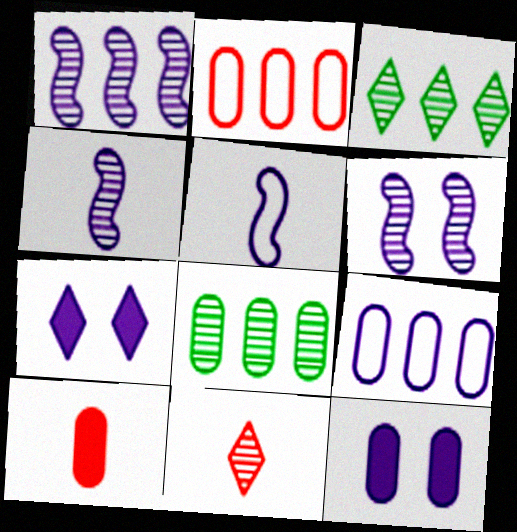[[1, 4, 6], 
[4, 7, 9], 
[6, 8, 11]]